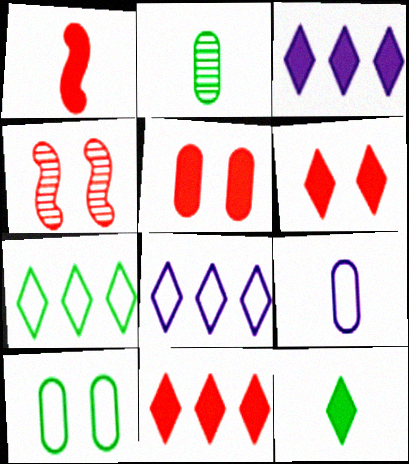[[1, 5, 11], 
[3, 6, 12]]